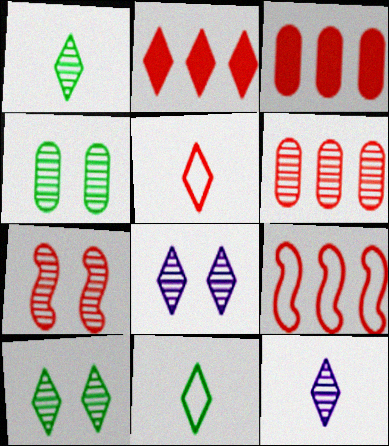[[2, 6, 9], 
[2, 8, 11], 
[3, 5, 7], 
[4, 7, 8]]